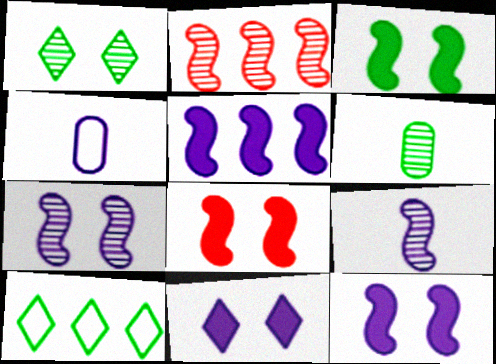[[3, 6, 10], 
[3, 8, 12]]